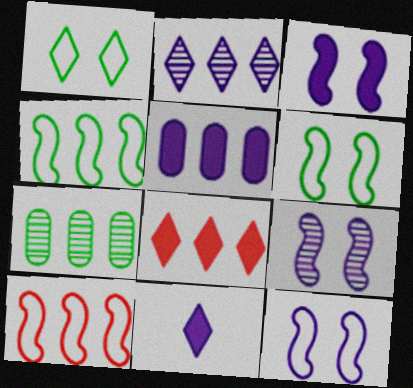[[3, 5, 11], 
[3, 9, 12]]